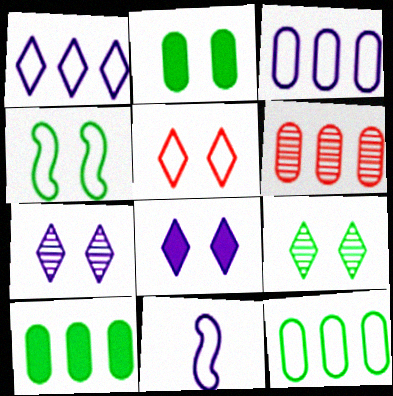[[2, 4, 9], 
[3, 6, 10], 
[5, 8, 9], 
[5, 11, 12]]